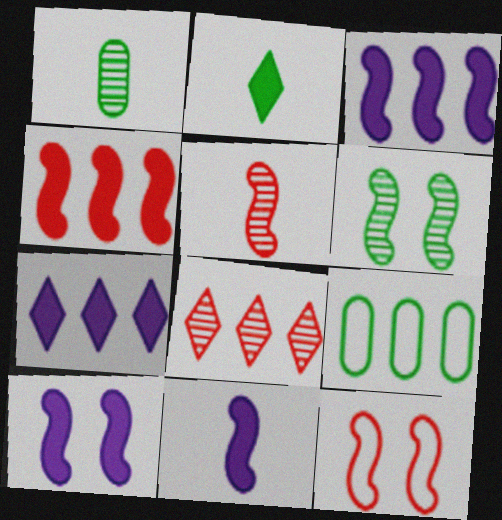[[1, 7, 12], 
[2, 6, 9], 
[3, 8, 9], 
[3, 10, 11], 
[4, 5, 12], 
[6, 10, 12]]